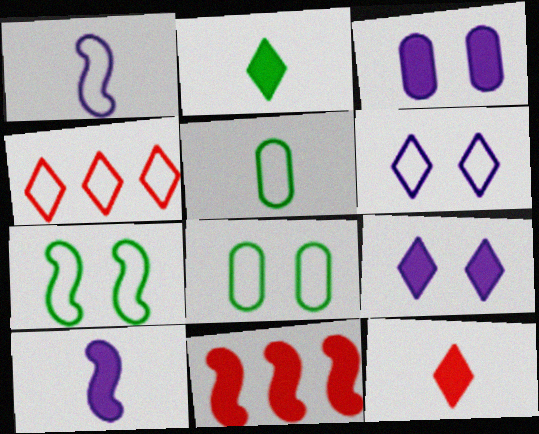[[1, 4, 8], 
[2, 3, 11]]